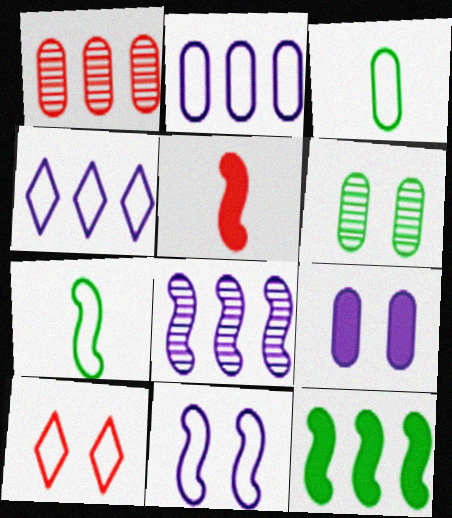[[1, 3, 9], 
[1, 4, 12], 
[1, 5, 10], 
[2, 7, 10], 
[4, 5, 6]]